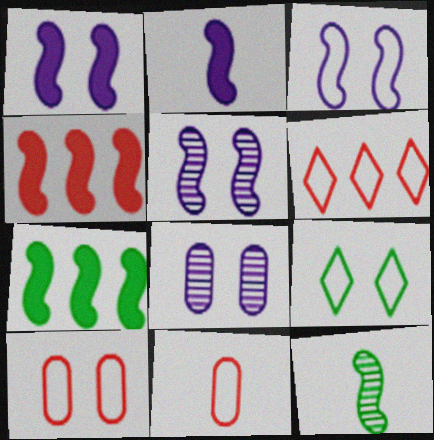[[1, 3, 5], 
[3, 4, 12], 
[3, 9, 10]]